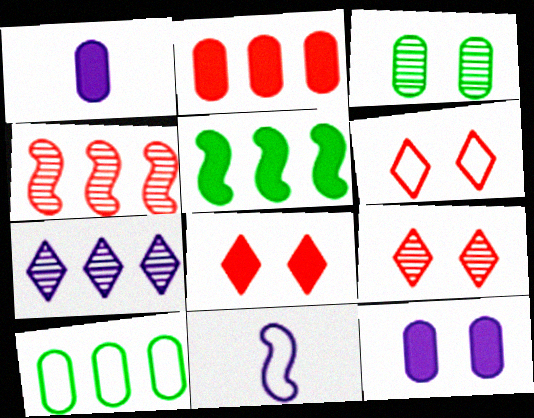[[1, 5, 8], 
[6, 8, 9], 
[6, 10, 11], 
[7, 11, 12]]